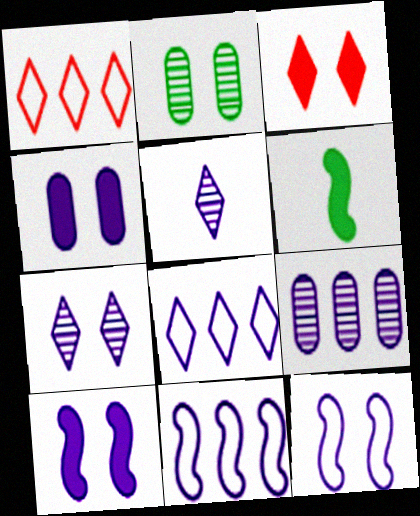[[2, 3, 12], 
[4, 5, 11], 
[4, 7, 12]]